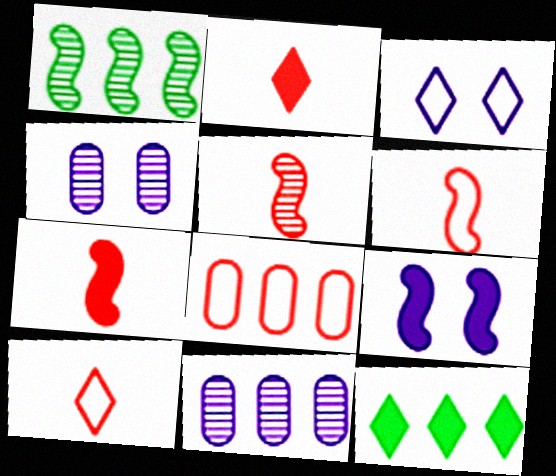[[1, 6, 9], 
[3, 4, 9], 
[4, 6, 12], 
[5, 6, 7]]